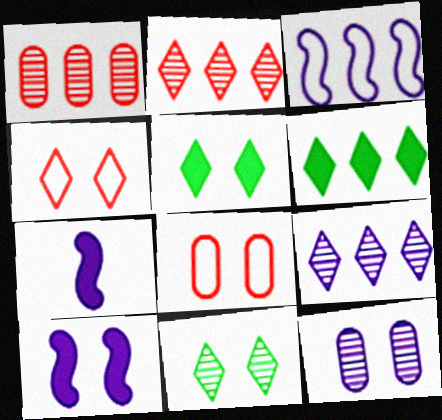[[1, 3, 6], 
[8, 10, 11]]